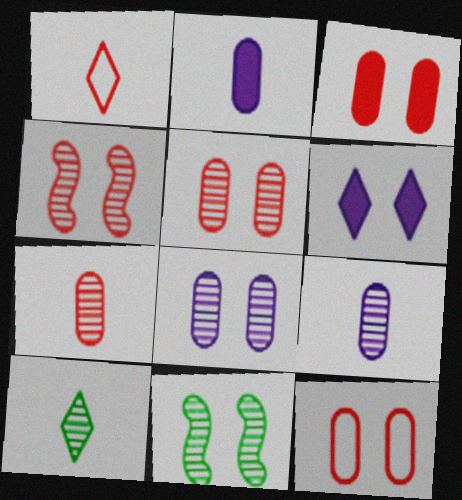[[3, 5, 12], 
[6, 11, 12]]